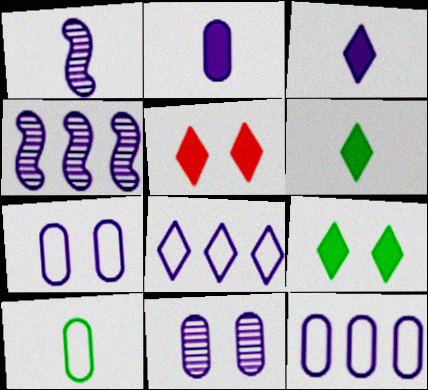[[2, 11, 12], 
[3, 4, 7], 
[4, 5, 10]]